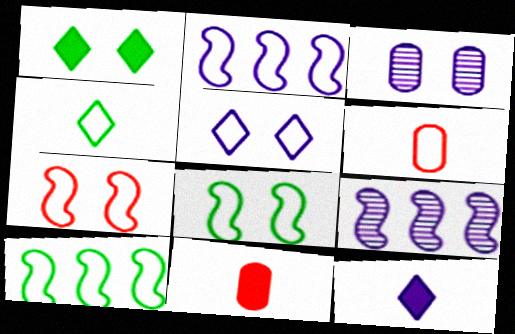[[1, 3, 7], 
[1, 6, 9], 
[2, 3, 12], 
[5, 6, 10]]